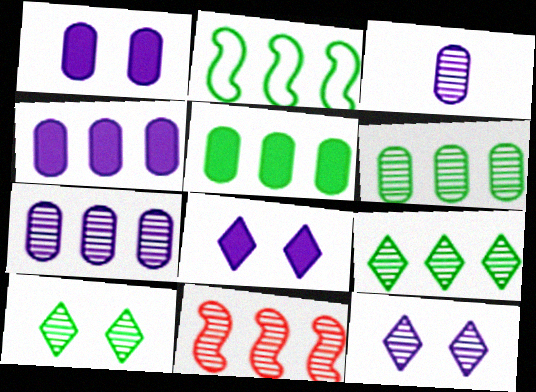[[2, 5, 9], 
[3, 10, 11], 
[7, 9, 11]]